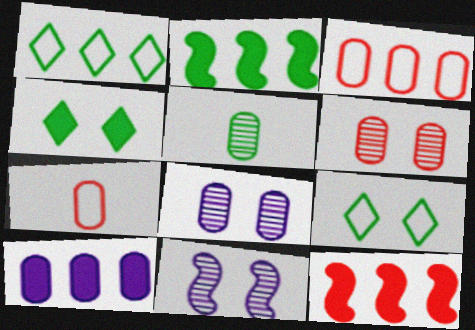[[2, 5, 9]]